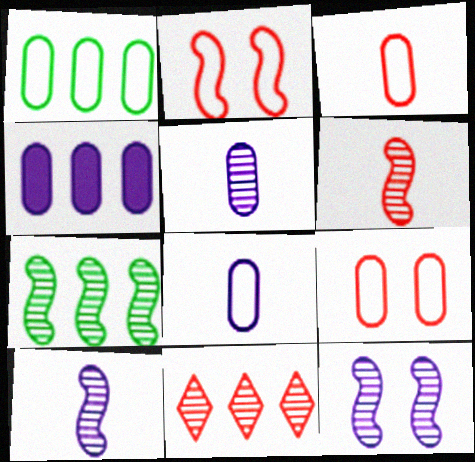[[1, 8, 9], 
[6, 7, 12]]